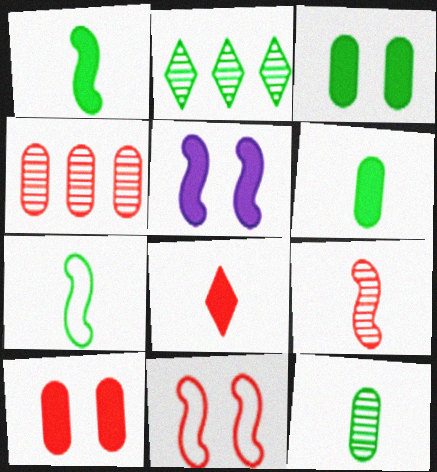[[2, 3, 7], 
[4, 8, 11]]